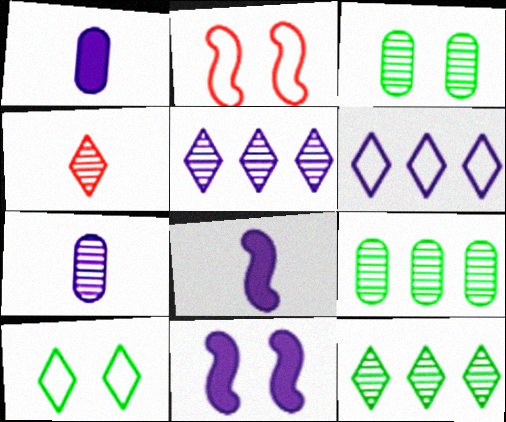[[1, 2, 12], 
[6, 7, 11]]